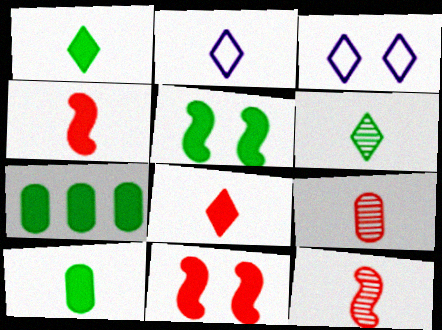[[1, 5, 7], 
[2, 6, 8], 
[2, 10, 12], 
[3, 7, 12]]